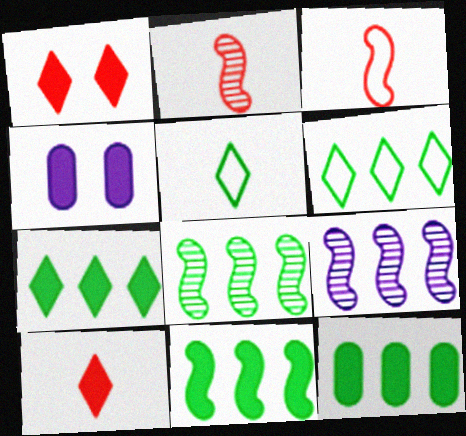[[2, 4, 6], 
[4, 10, 11], 
[6, 8, 12], 
[7, 11, 12]]